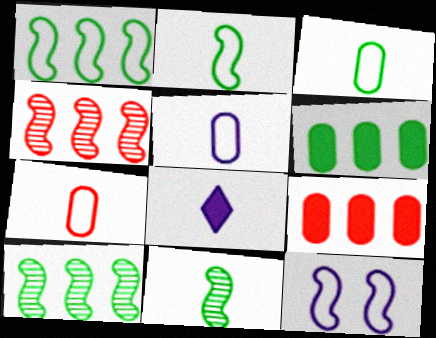[[3, 5, 7], 
[7, 8, 11]]